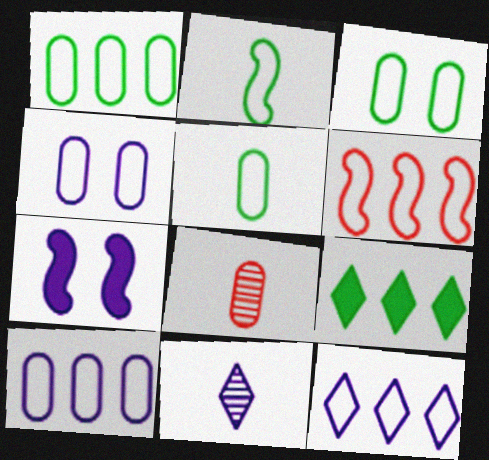[[1, 3, 5], 
[1, 6, 12], 
[7, 10, 11]]